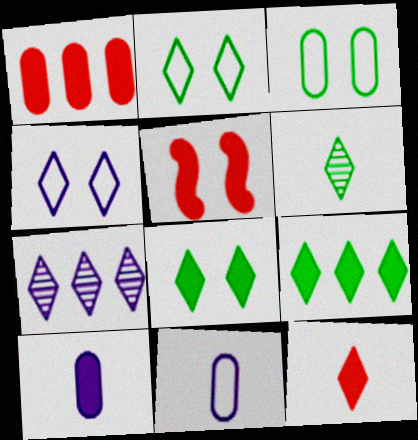[[1, 5, 12], 
[2, 6, 9], 
[2, 7, 12], 
[5, 9, 10]]